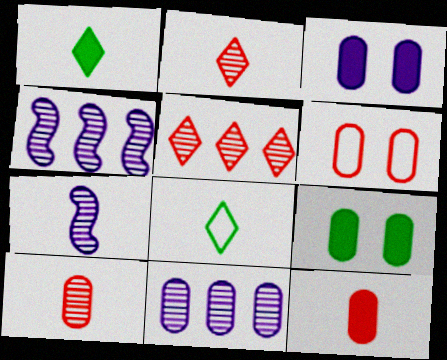[[1, 4, 6], 
[7, 8, 12]]